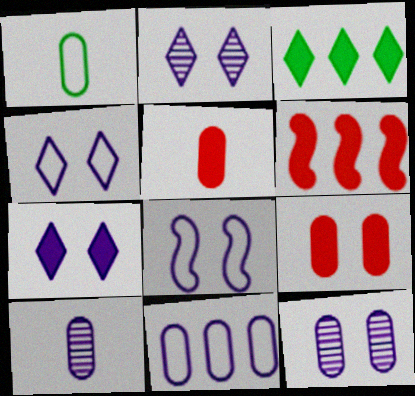[[1, 2, 6], 
[1, 5, 10], 
[2, 4, 7], 
[7, 8, 12]]